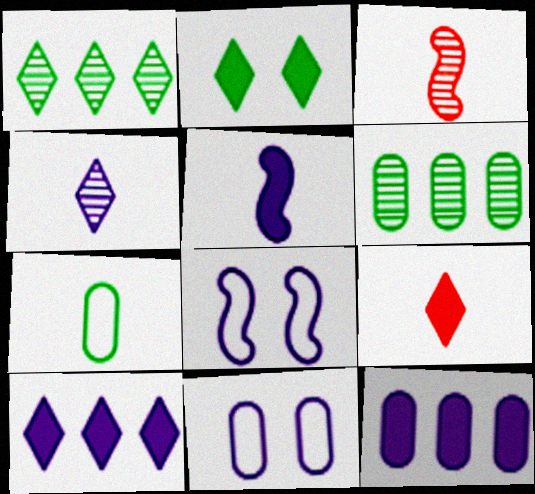[[2, 9, 10], 
[4, 8, 12], 
[6, 8, 9]]